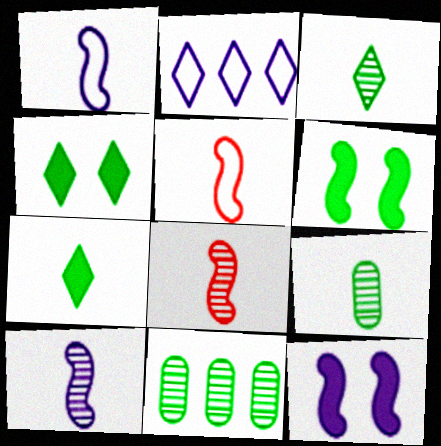[]